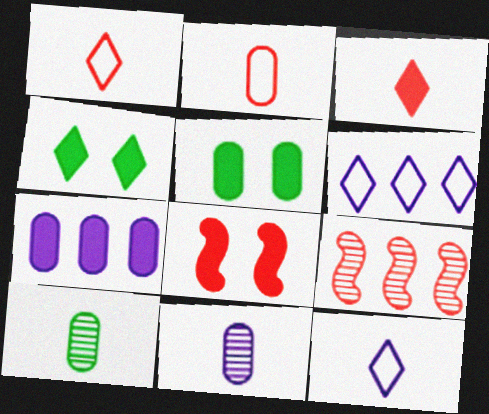[[5, 9, 12], 
[6, 8, 10]]